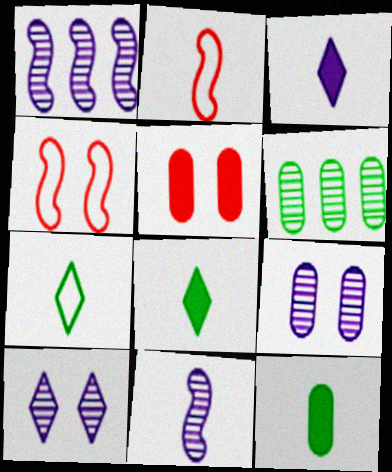[[1, 5, 7], 
[3, 4, 6]]